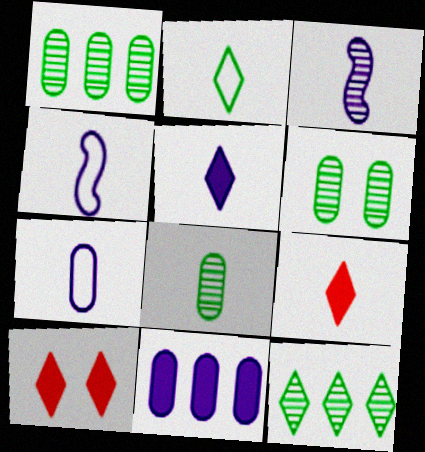[[1, 4, 10], 
[1, 6, 8], 
[3, 5, 7], 
[4, 8, 9]]